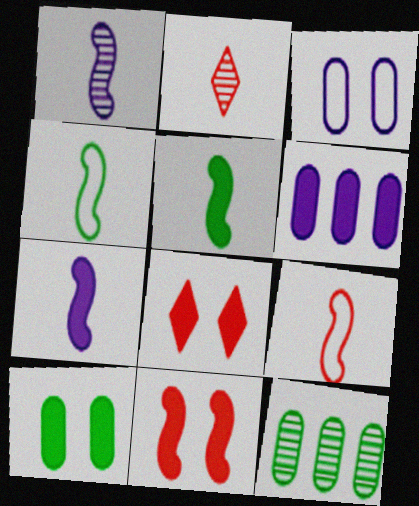[[1, 5, 9], 
[5, 6, 8]]